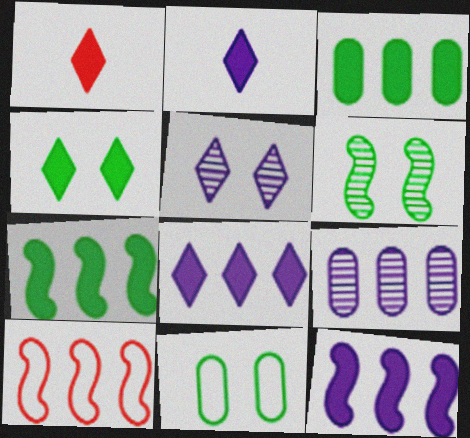[[1, 4, 8], 
[4, 6, 11]]